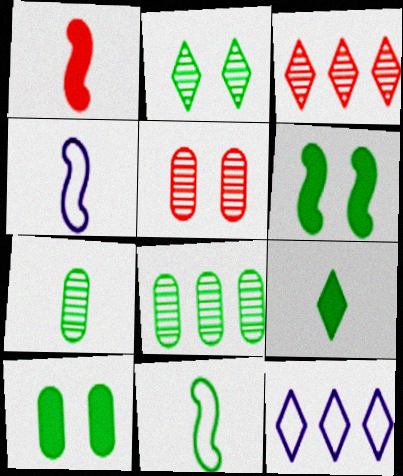[[3, 4, 10], 
[7, 9, 11]]